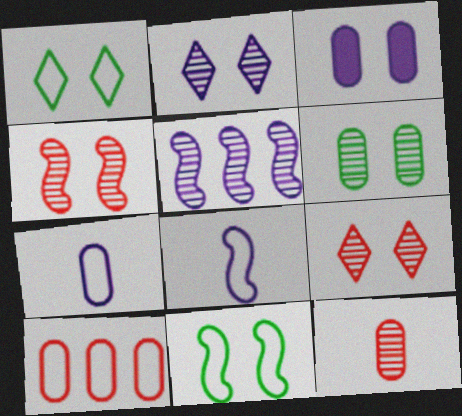[[1, 3, 4], 
[1, 8, 10], 
[2, 4, 6], 
[3, 9, 11]]